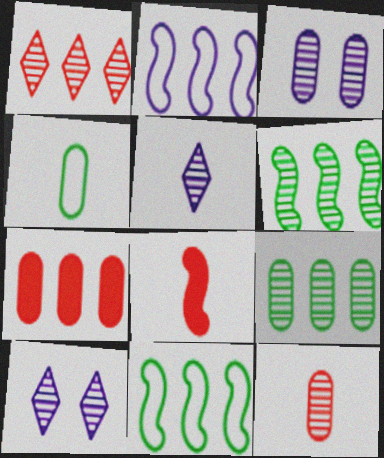[[3, 4, 7], 
[3, 9, 12], 
[4, 5, 8], 
[6, 10, 12]]